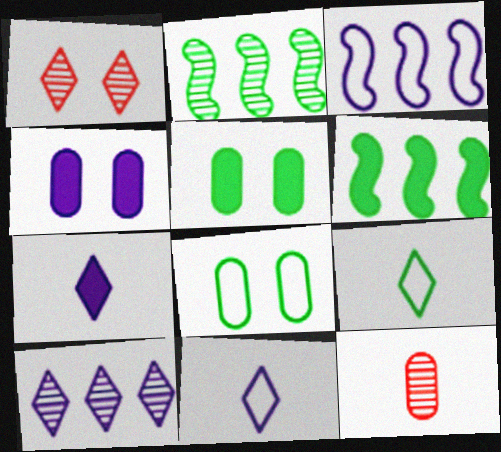[[2, 5, 9]]